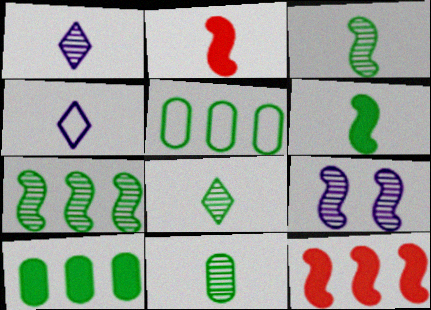[[2, 4, 11], 
[3, 8, 11]]